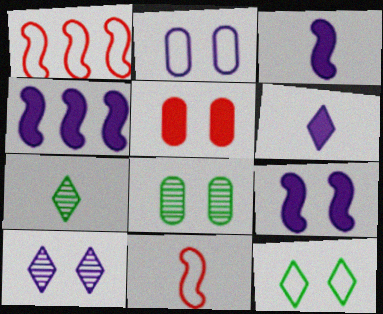[[1, 6, 8], 
[2, 5, 8], 
[2, 9, 10], 
[3, 4, 9]]